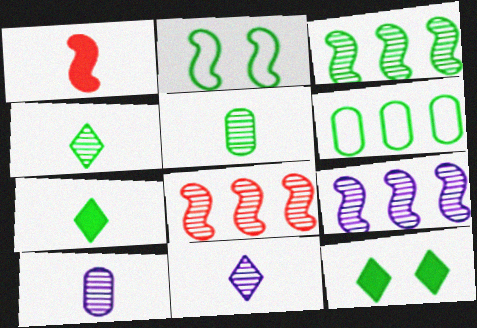[[1, 2, 9], 
[3, 8, 9]]